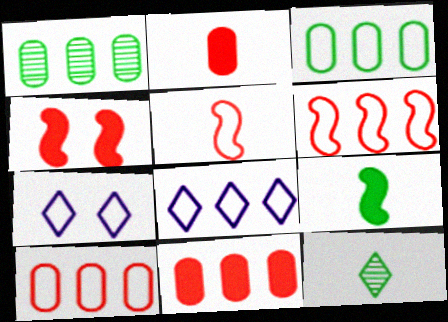[[3, 5, 7], 
[3, 6, 8]]